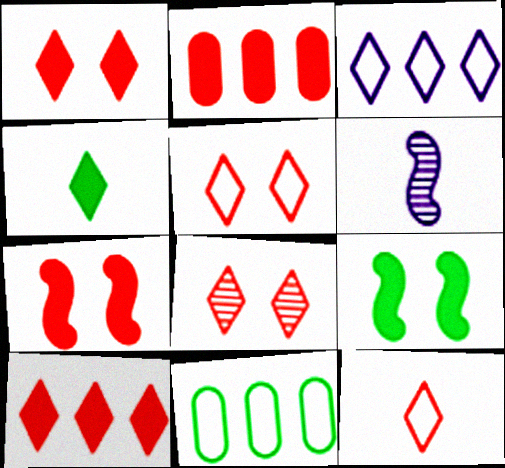[[1, 5, 8], 
[1, 6, 11], 
[3, 4, 8], 
[8, 10, 12]]